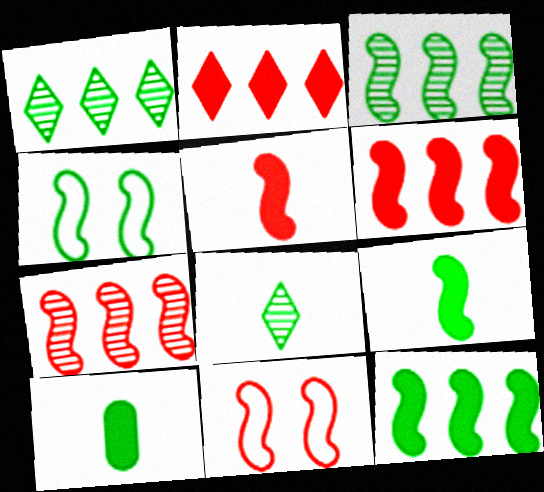[[1, 4, 10], 
[3, 4, 9], 
[5, 7, 11]]